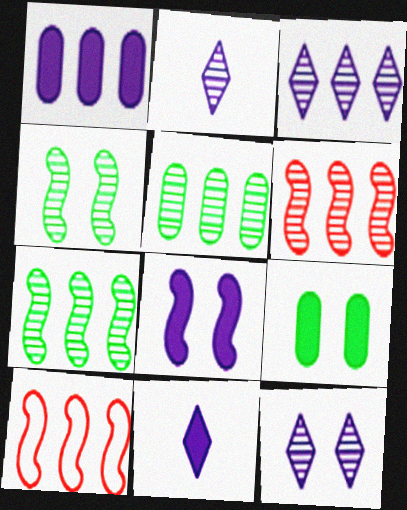[[1, 8, 11], 
[2, 3, 12], 
[2, 9, 10], 
[3, 5, 6]]